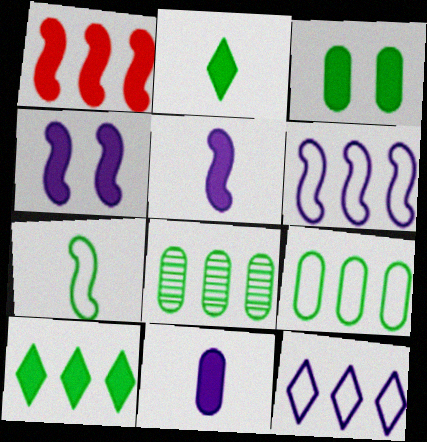[[1, 8, 12]]